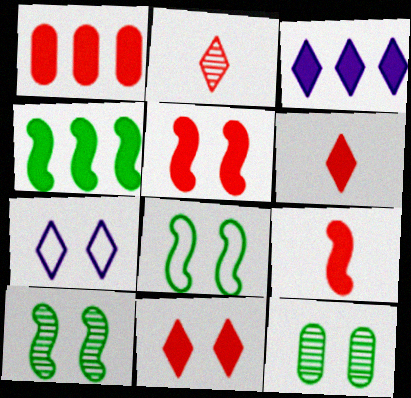[[1, 3, 4], 
[1, 5, 6], 
[1, 9, 11], 
[5, 7, 12]]